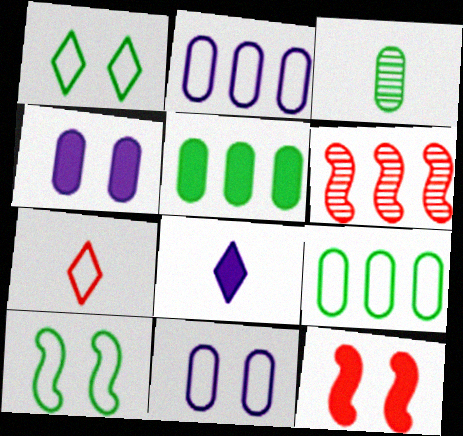[[2, 7, 10], 
[5, 8, 12]]